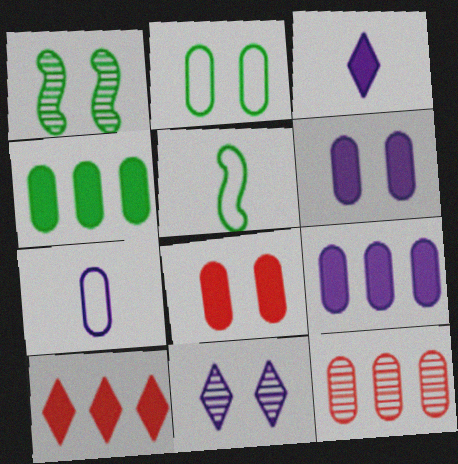[[1, 7, 10]]